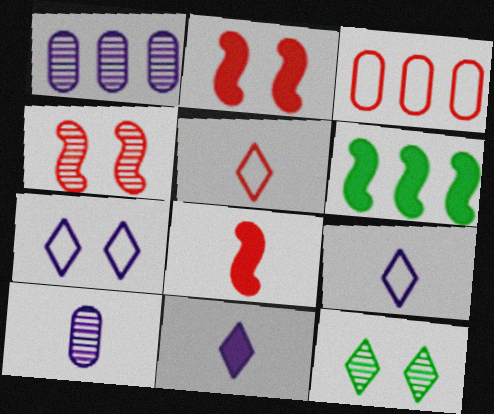[]